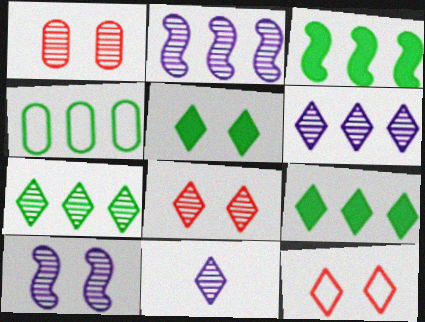[[3, 4, 7], 
[7, 8, 11], 
[9, 11, 12]]